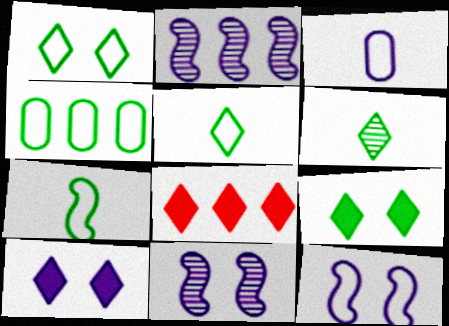[[1, 4, 7], 
[2, 3, 10], 
[2, 4, 8]]